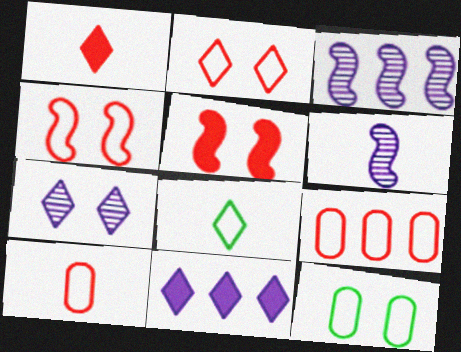[[1, 3, 12], 
[5, 7, 12]]